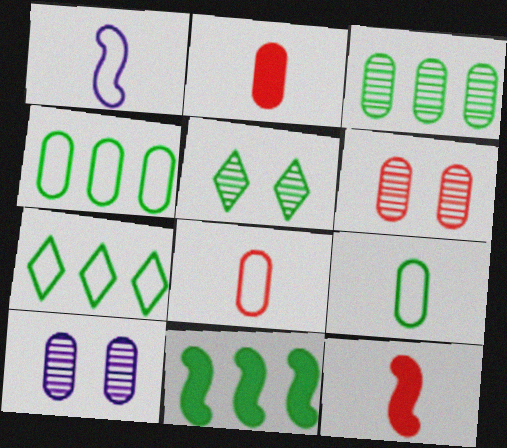[[2, 4, 10], 
[3, 7, 11], 
[5, 9, 11], 
[7, 10, 12]]